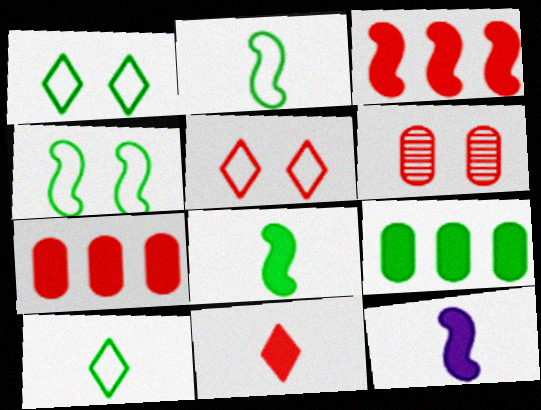[]